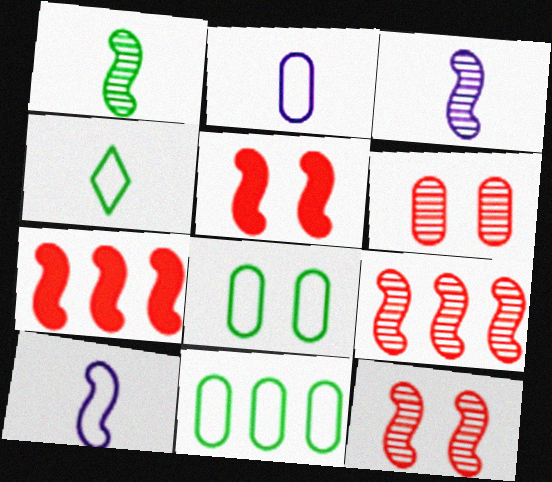[]